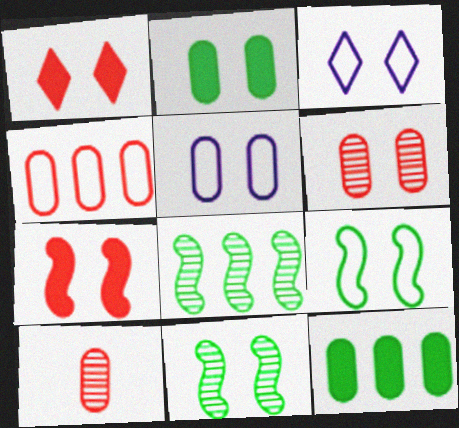[[1, 5, 11], 
[2, 5, 6], 
[5, 10, 12]]